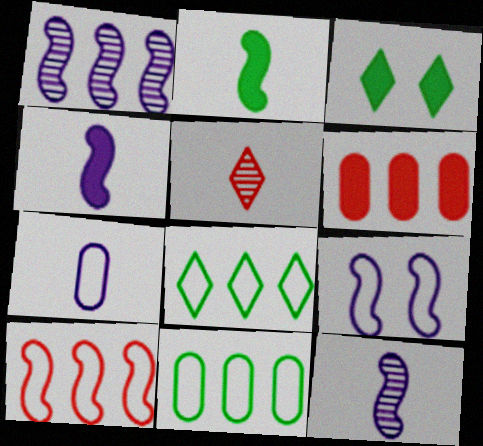[[1, 4, 9], 
[1, 6, 8], 
[2, 5, 7], 
[3, 4, 6]]